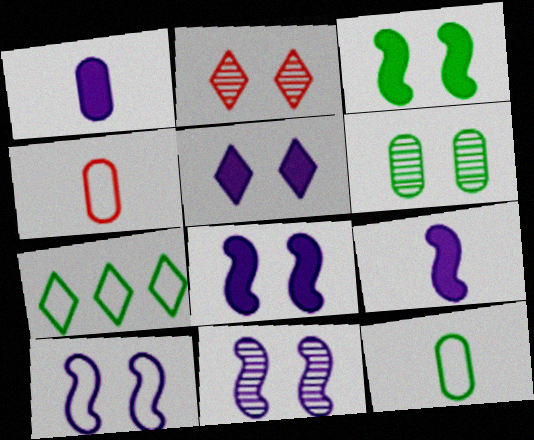[[2, 6, 11], 
[4, 7, 10], 
[8, 10, 11]]